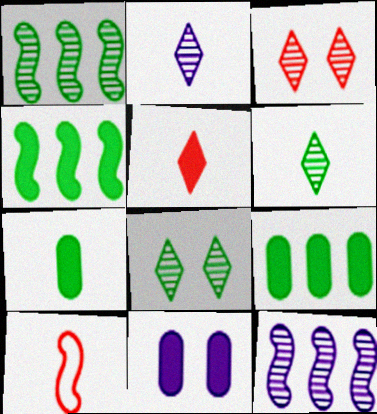[[2, 7, 10], 
[4, 5, 11]]